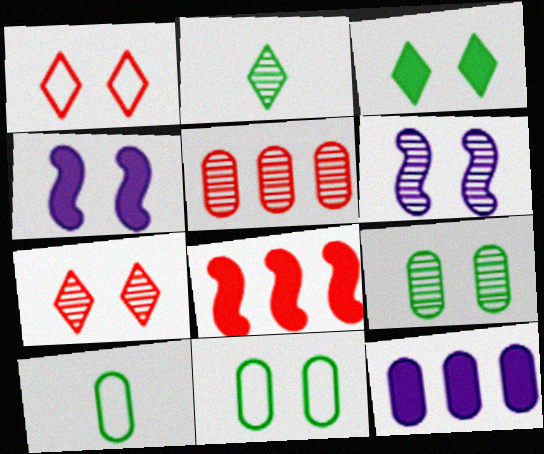[[1, 4, 9], 
[2, 5, 6], 
[4, 7, 11], 
[6, 7, 9]]